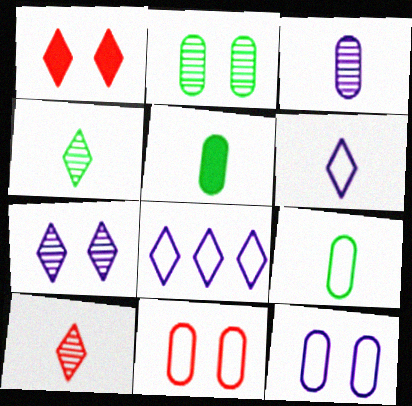[[1, 4, 8]]